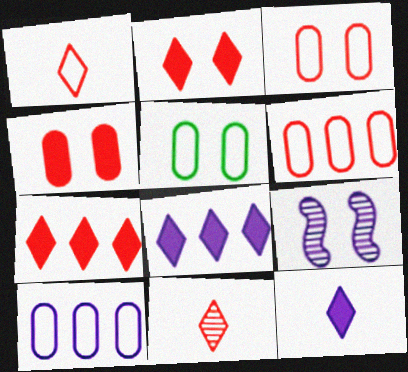[[2, 5, 9], 
[9, 10, 12]]